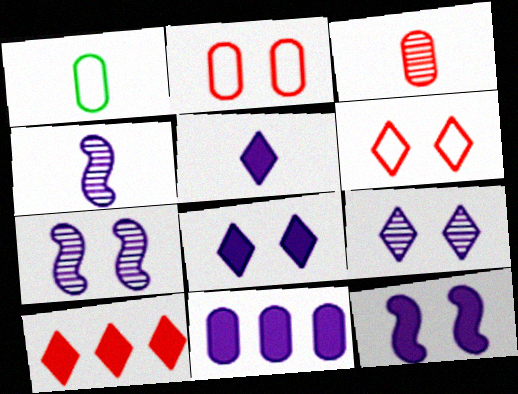[[1, 7, 10], 
[5, 11, 12]]